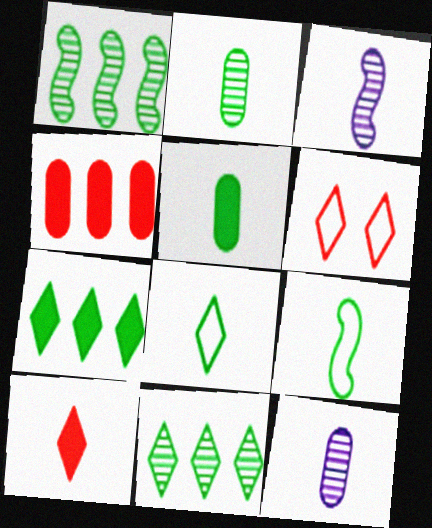[[9, 10, 12]]